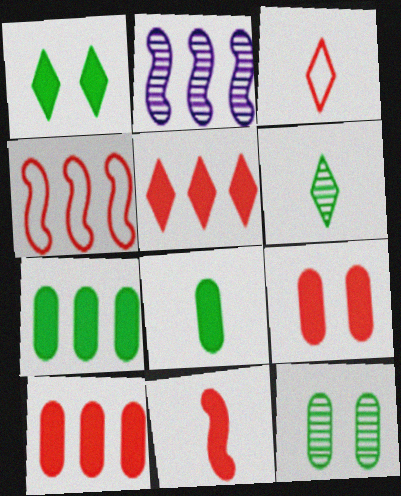[[5, 9, 11]]